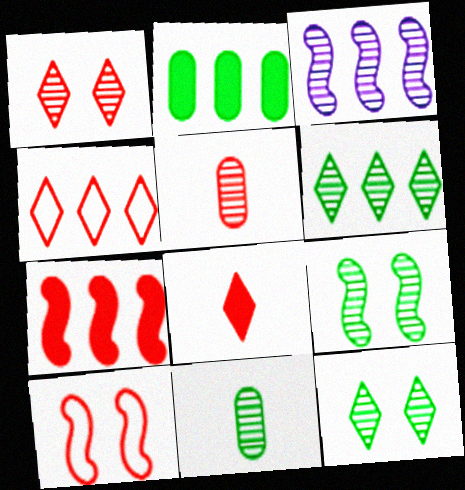[[1, 3, 11], 
[1, 4, 8], 
[2, 3, 4], 
[3, 5, 12], 
[6, 9, 11]]